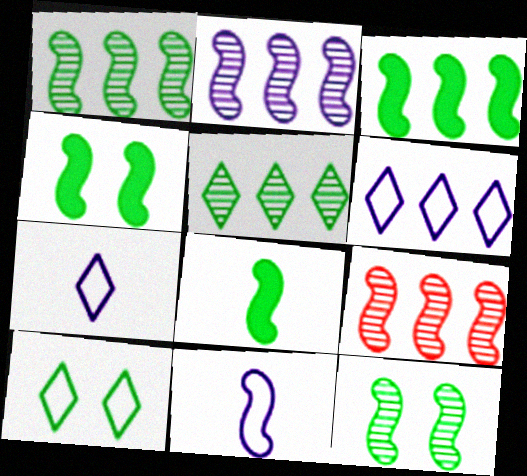[[1, 2, 9], 
[3, 4, 8], 
[4, 9, 11]]